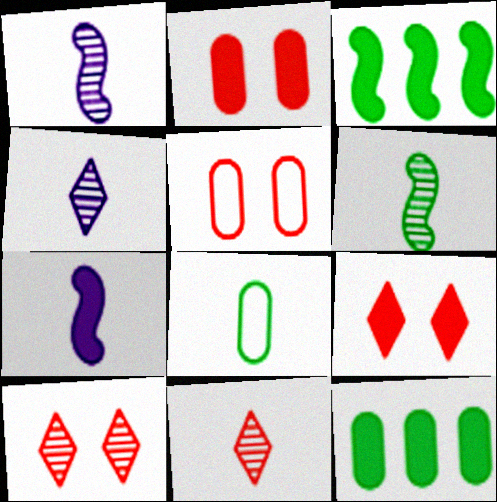[[3, 4, 5], 
[7, 8, 11], 
[7, 9, 12]]